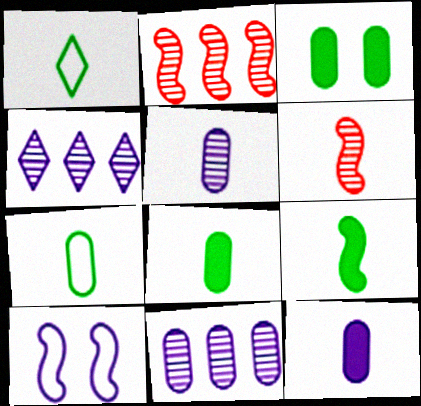[[1, 6, 12], 
[2, 9, 10], 
[4, 10, 12]]